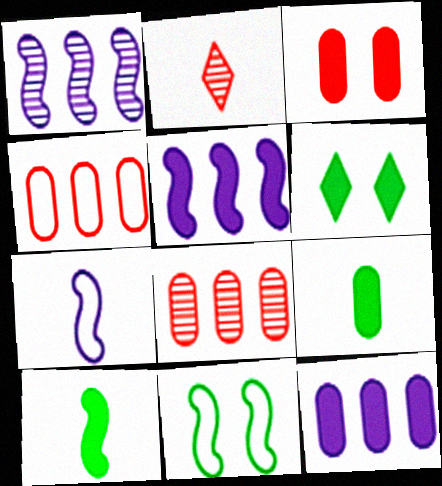[[2, 7, 9], 
[2, 11, 12], 
[3, 9, 12], 
[6, 7, 8]]